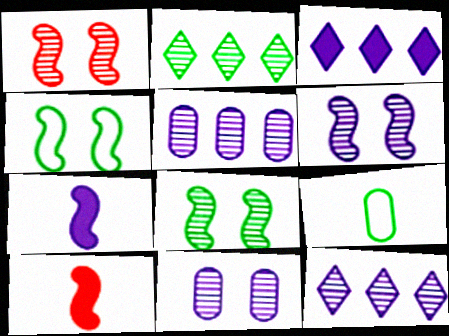[[1, 3, 9], 
[1, 6, 8]]